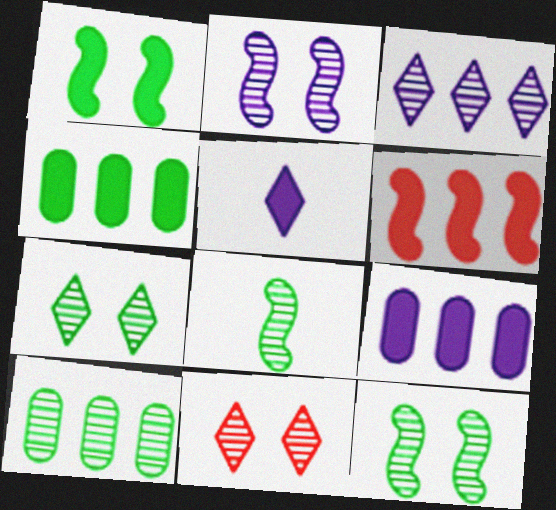[[7, 8, 10]]